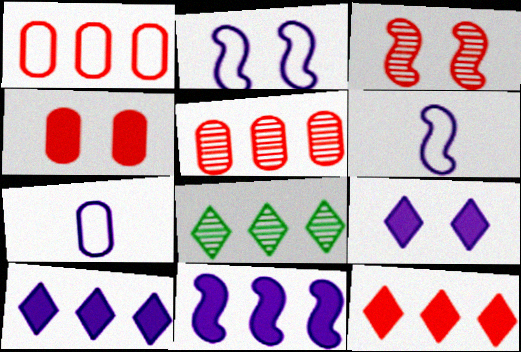[[1, 8, 11], 
[4, 6, 8]]